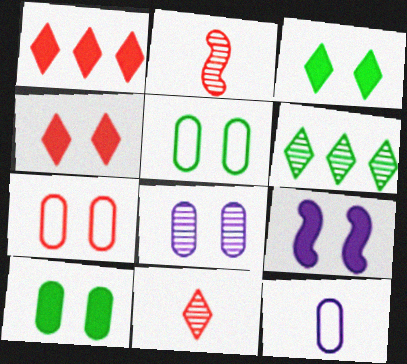[[1, 2, 7], 
[2, 6, 8], 
[4, 9, 10], 
[7, 8, 10]]